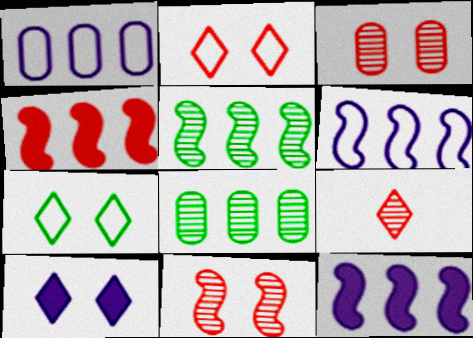[[4, 5, 6]]